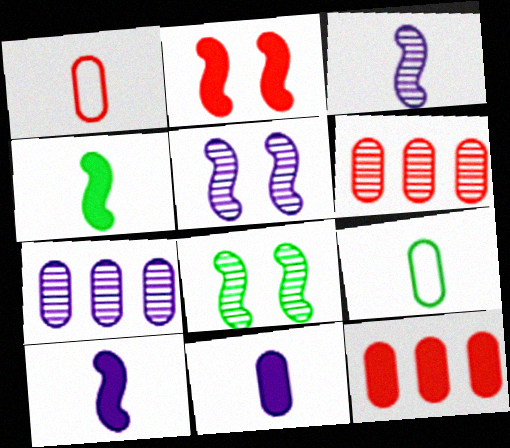[]